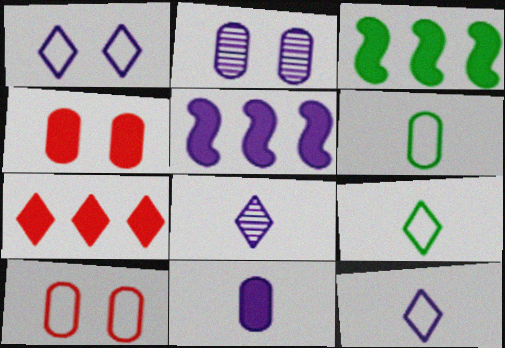[[2, 5, 12], 
[3, 8, 10]]